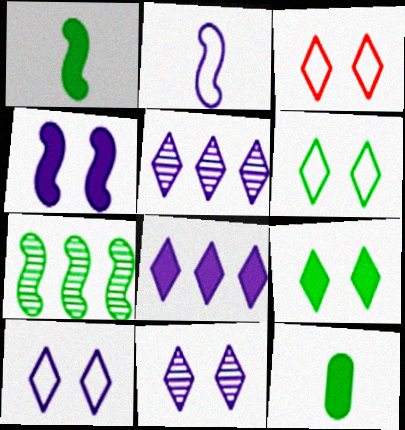[[3, 6, 10], 
[3, 9, 11], 
[6, 7, 12]]